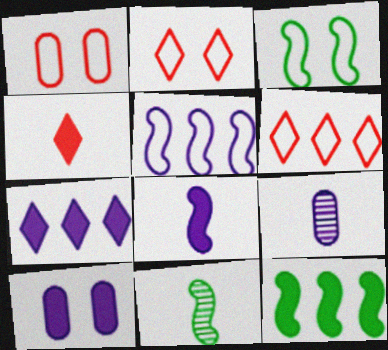[[1, 7, 11], 
[2, 9, 12], 
[3, 11, 12], 
[4, 10, 12], 
[6, 10, 11], 
[7, 8, 10]]